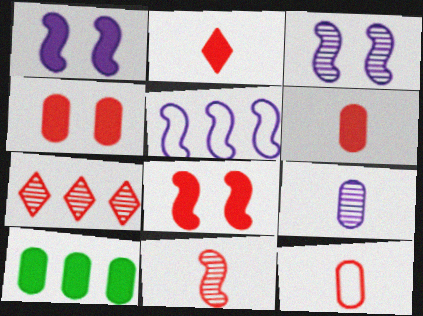[[1, 2, 10], 
[2, 11, 12], 
[5, 7, 10], 
[7, 8, 12]]